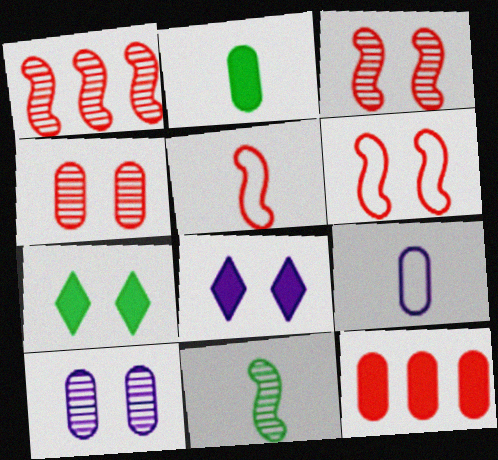[[1, 7, 9], 
[6, 7, 10]]